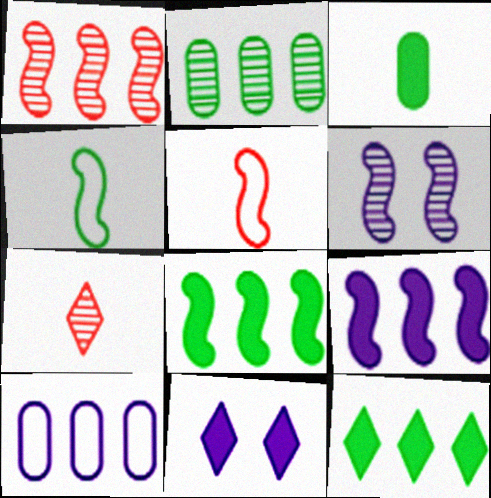[[1, 10, 12], 
[2, 5, 11], 
[2, 6, 7], 
[5, 6, 8]]